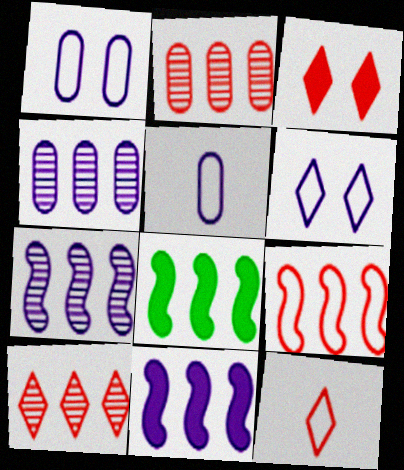[[3, 10, 12], 
[7, 8, 9]]